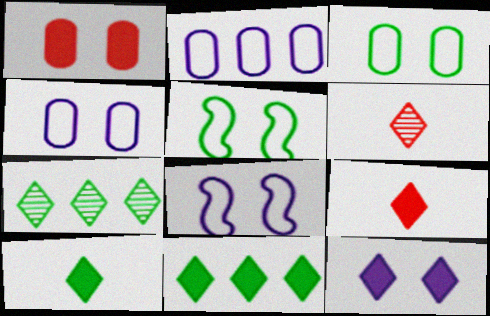[[9, 11, 12]]